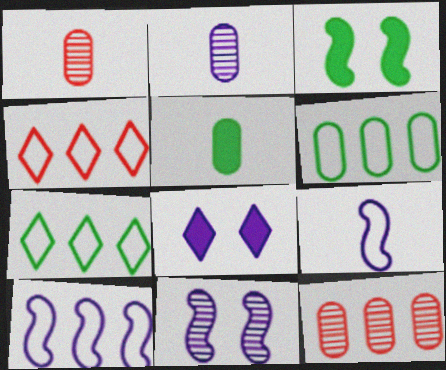[[2, 3, 4], 
[2, 8, 10], 
[4, 5, 11], 
[4, 6, 10]]